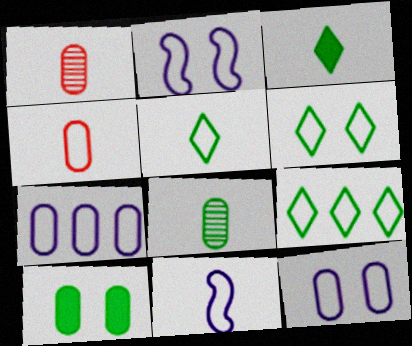[[1, 3, 11], 
[1, 7, 10], 
[2, 4, 9], 
[4, 5, 11], 
[5, 6, 9]]